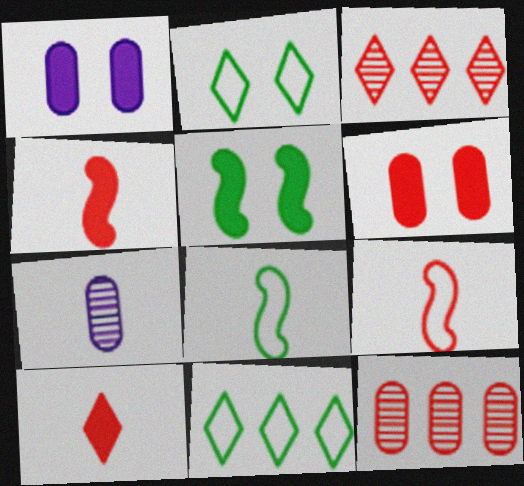[[1, 3, 8], 
[3, 6, 9], 
[7, 8, 10]]